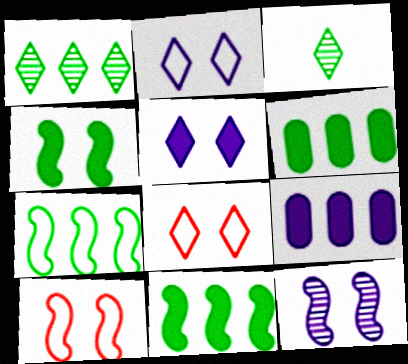[[1, 6, 7], 
[3, 9, 10], 
[4, 10, 12]]